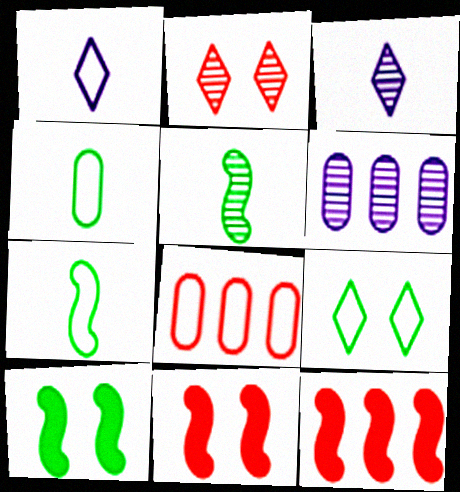[[2, 5, 6], 
[3, 8, 10]]